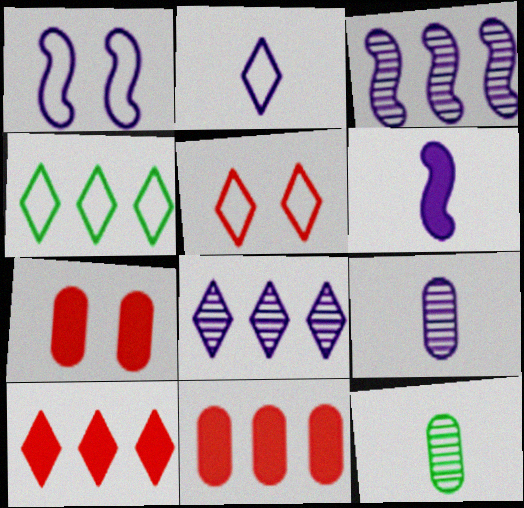[[1, 3, 6], 
[1, 10, 12], 
[2, 4, 5], 
[2, 6, 9], 
[3, 4, 11], 
[4, 8, 10]]